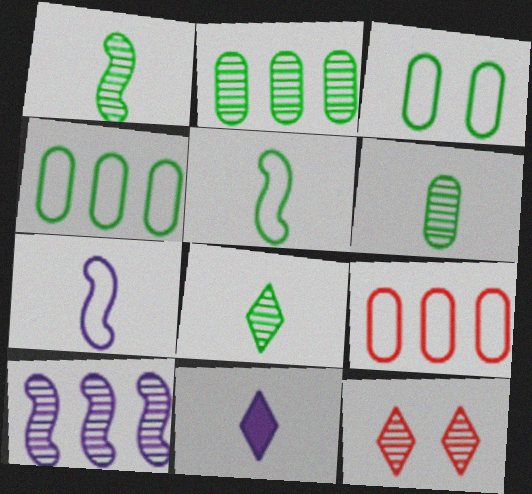[[1, 6, 8], 
[6, 10, 12]]